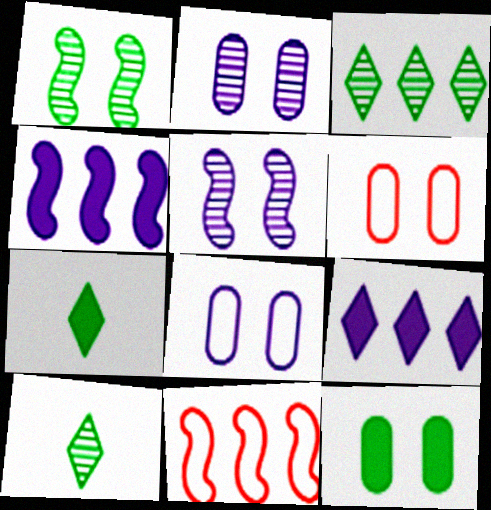[[2, 6, 12], 
[2, 7, 11], 
[4, 6, 10]]